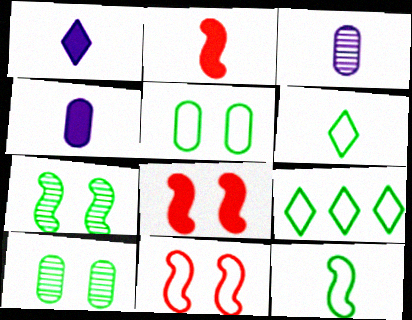[[2, 3, 6], 
[3, 8, 9], 
[5, 9, 12]]